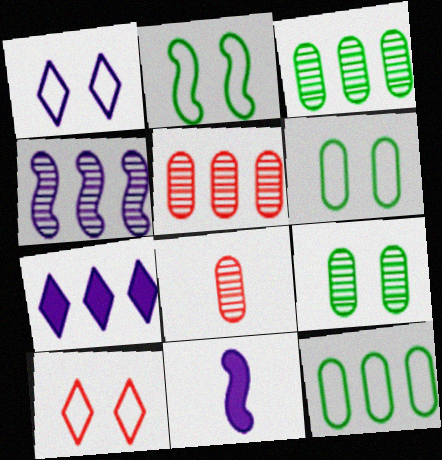[[2, 7, 8], 
[3, 10, 11]]